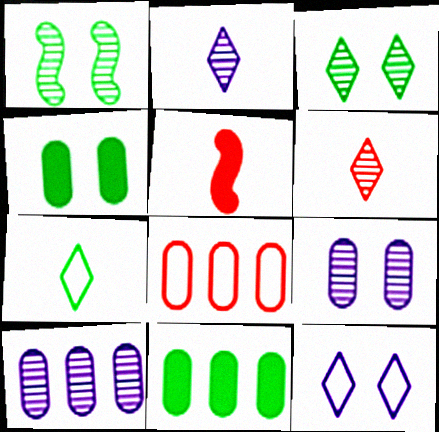[[1, 6, 10], 
[1, 7, 11], 
[8, 10, 11]]